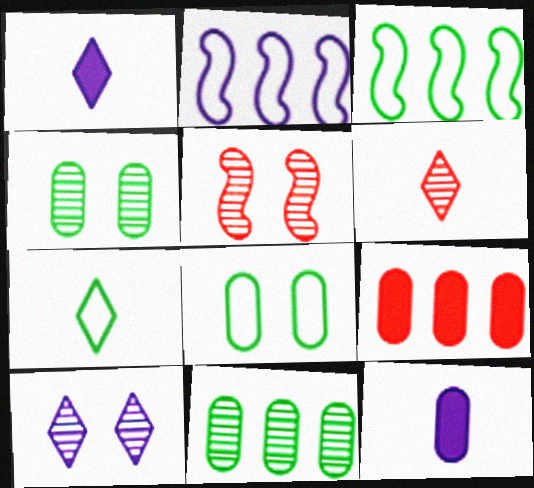[[1, 6, 7], 
[2, 10, 12], 
[3, 7, 8], 
[4, 5, 10]]